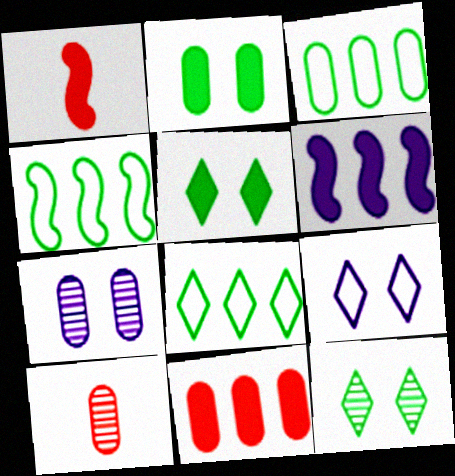[[1, 7, 8], 
[3, 4, 8]]